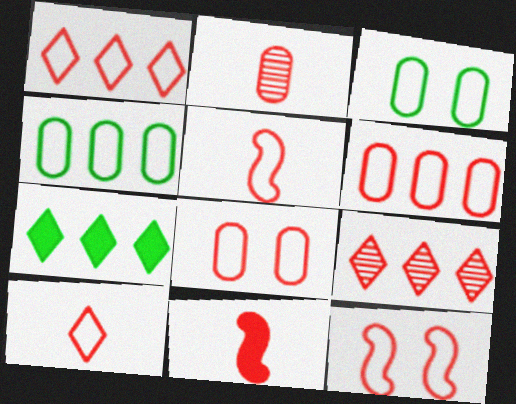[[1, 5, 8], 
[2, 10, 11], 
[6, 10, 12], 
[8, 9, 11]]